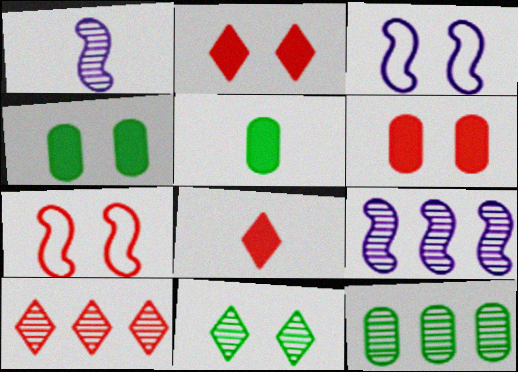[[3, 5, 10], 
[3, 6, 11], 
[3, 8, 12], 
[9, 10, 12]]